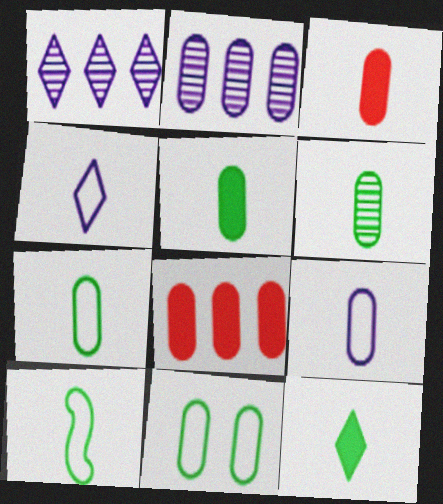[[2, 3, 11], 
[3, 6, 9], 
[5, 6, 7], 
[6, 10, 12]]